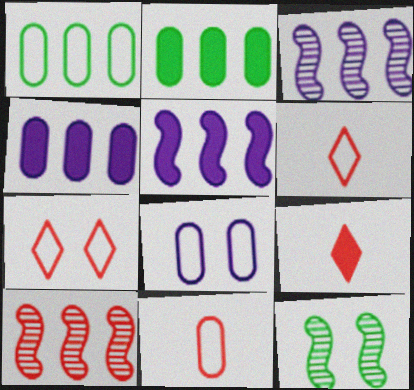[[1, 8, 11], 
[4, 6, 12]]